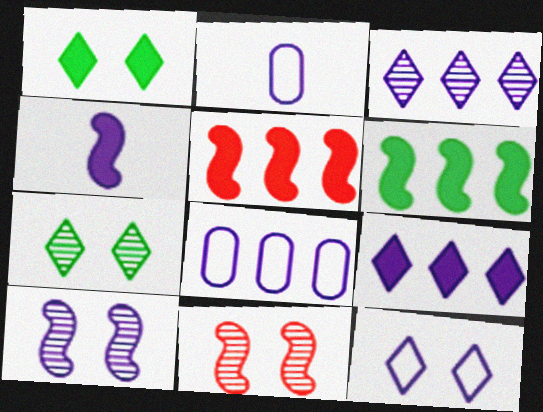[[2, 5, 7], 
[2, 9, 10]]